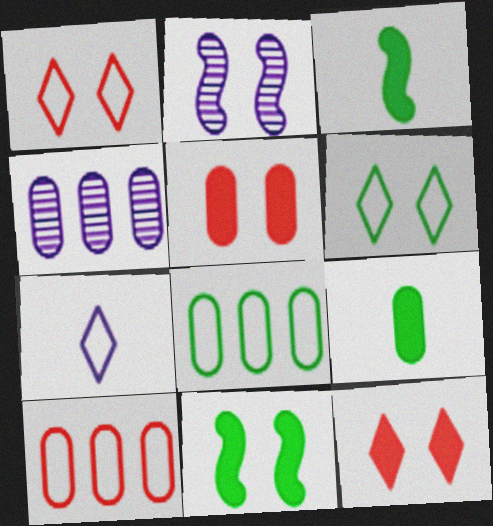[[1, 3, 4], 
[2, 5, 6]]